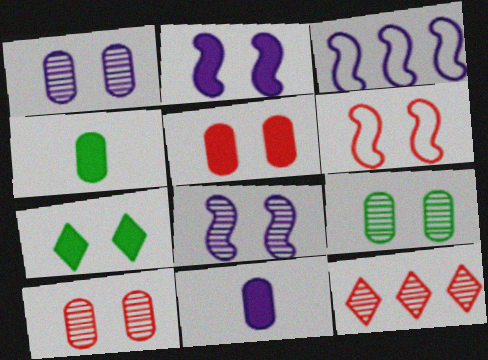[[1, 6, 7], 
[1, 9, 10], 
[2, 5, 7]]